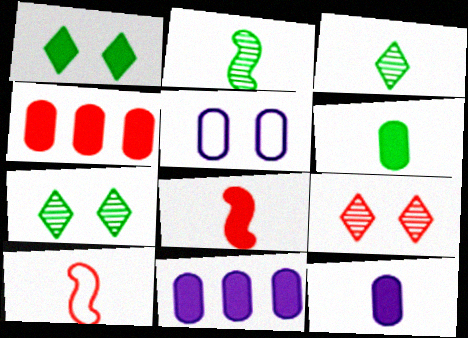[[1, 8, 11], 
[3, 10, 12], 
[4, 9, 10], 
[7, 10, 11]]